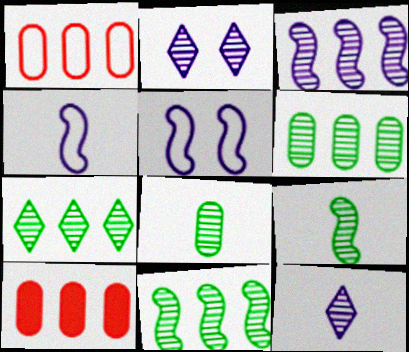[[6, 7, 11]]